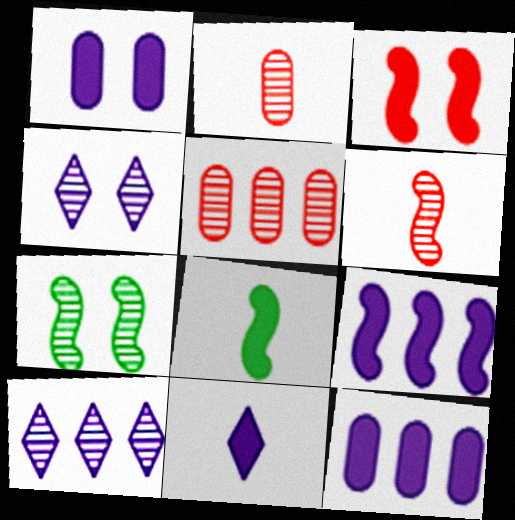[[1, 9, 11], 
[2, 7, 10], 
[3, 8, 9]]